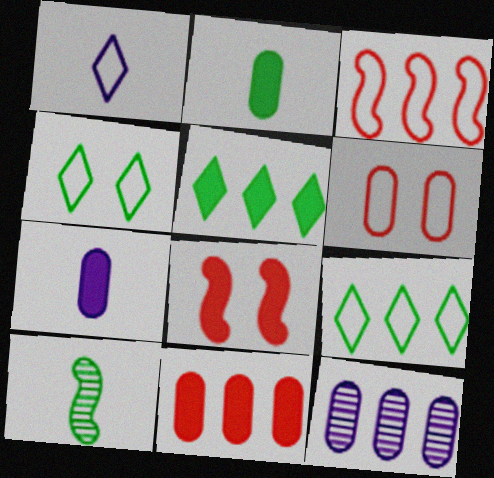[[2, 6, 12], 
[3, 5, 12], 
[5, 7, 8]]